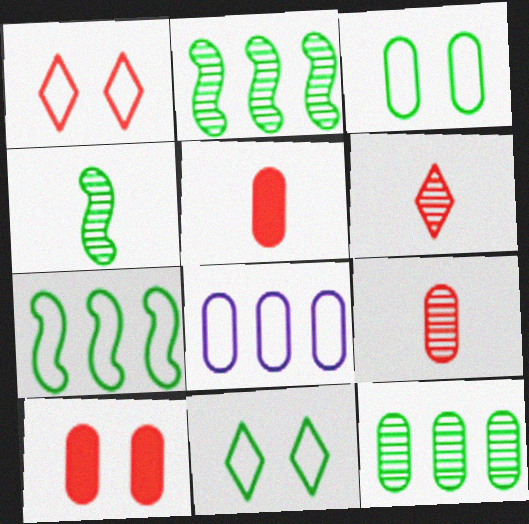[]